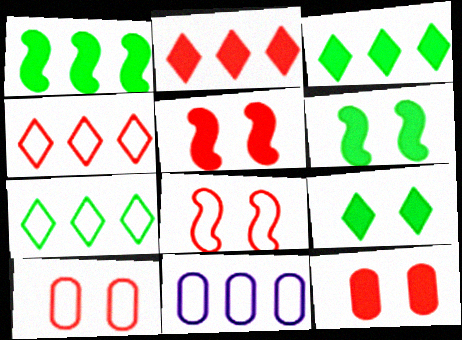[]